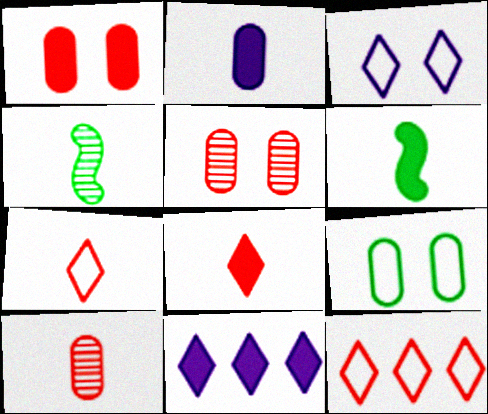[[1, 6, 11], 
[2, 4, 7], 
[2, 6, 8]]